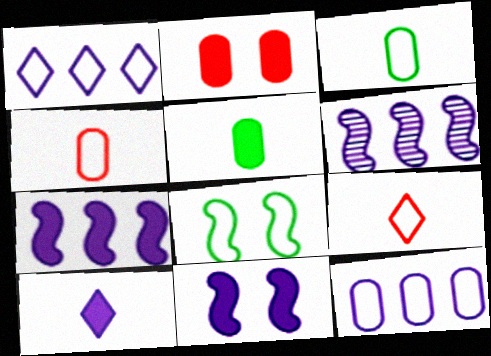[[1, 4, 8], 
[8, 9, 12]]